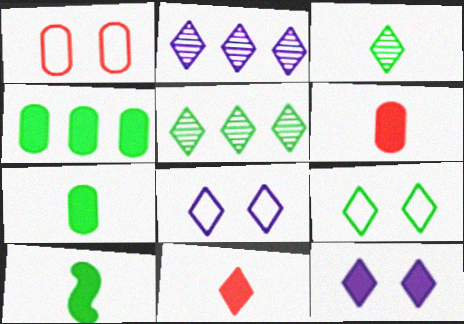[[1, 2, 10], 
[2, 9, 11], 
[5, 8, 11]]